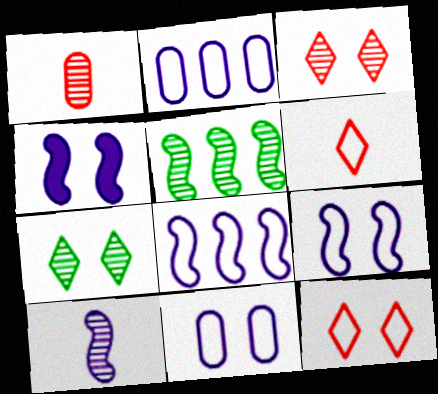[[4, 8, 10]]